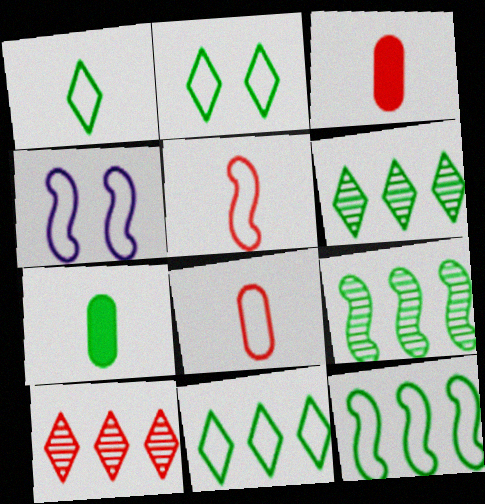[[1, 2, 11], 
[2, 7, 9], 
[3, 4, 6], 
[4, 5, 12], 
[4, 7, 10], 
[4, 8, 11]]